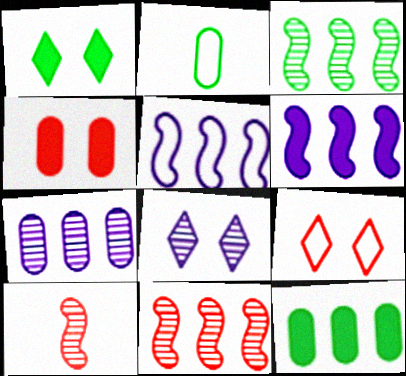[[1, 2, 3], 
[1, 8, 9], 
[2, 4, 7], 
[2, 5, 9]]